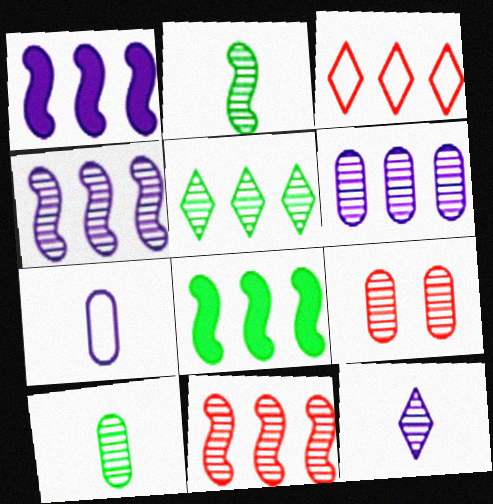[[3, 6, 8], 
[5, 6, 11], 
[6, 9, 10]]